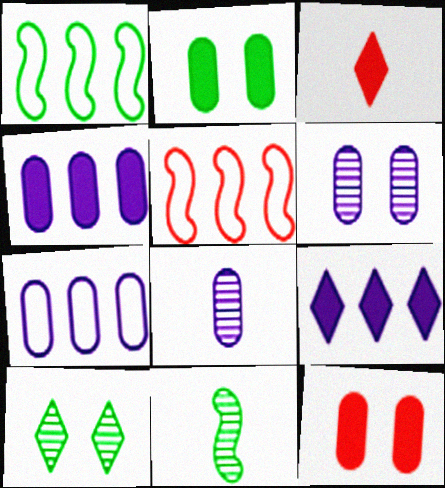[[1, 3, 6]]